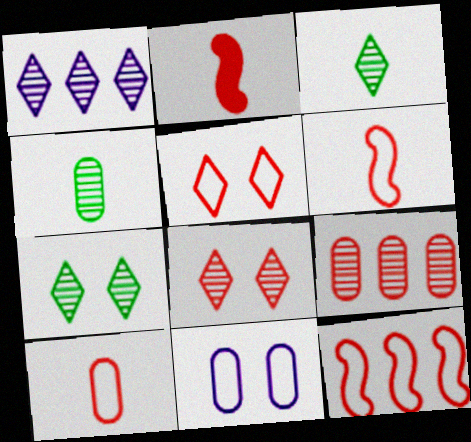[[1, 3, 8], 
[2, 5, 9], 
[5, 10, 12]]